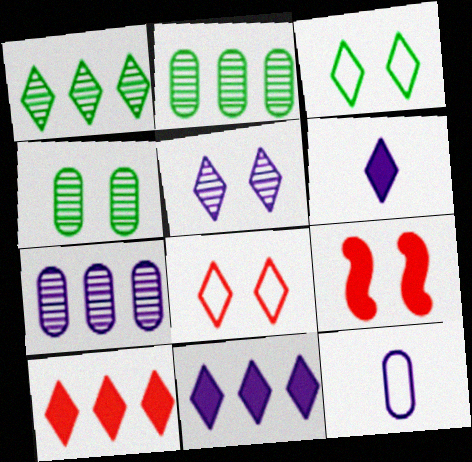[[1, 6, 8], 
[1, 9, 12]]